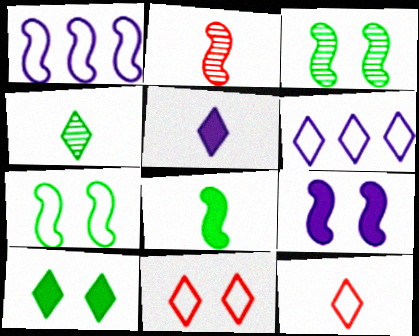[[4, 5, 12]]